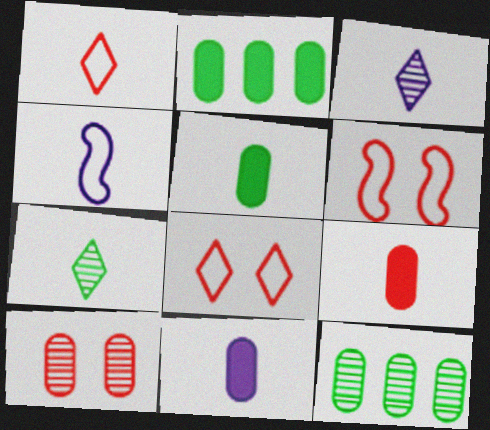[[2, 3, 6], 
[3, 4, 11], 
[4, 7, 9], 
[5, 9, 11]]